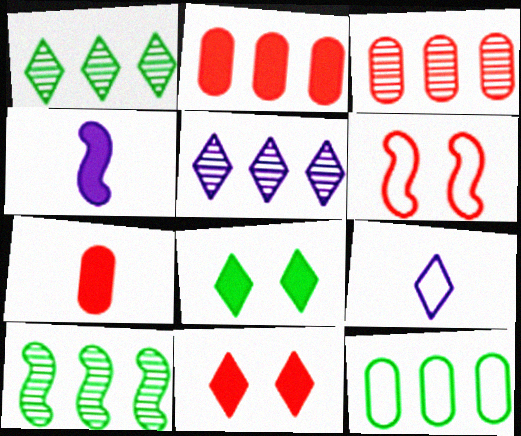[[1, 9, 11], 
[2, 4, 8], 
[3, 5, 10], 
[4, 6, 10], 
[6, 9, 12]]